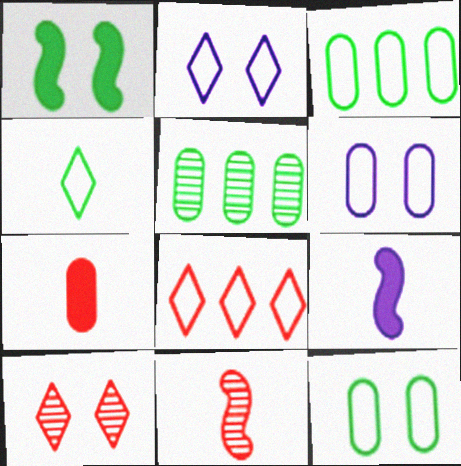[[1, 4, 5], 
[1, 6, 10], 
[2, 4, 8], 
[3, 9, 10], 
[5, 6, 7]]